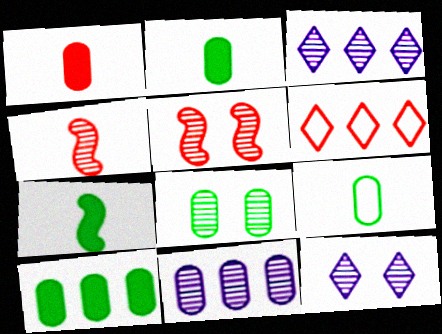[[1, 5, 6], 
[3, 4, 8], 
[5, 8, 12], 
[8, 9, 10]]